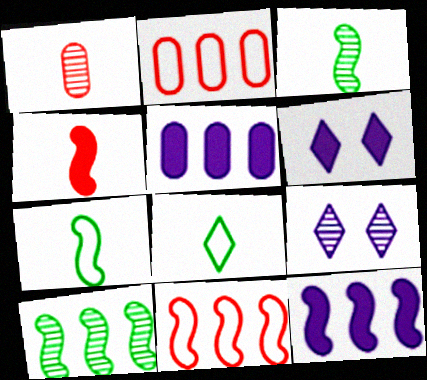[[1, 9, 10], 
[2, 3, 6], 
[10, 11, 12]]